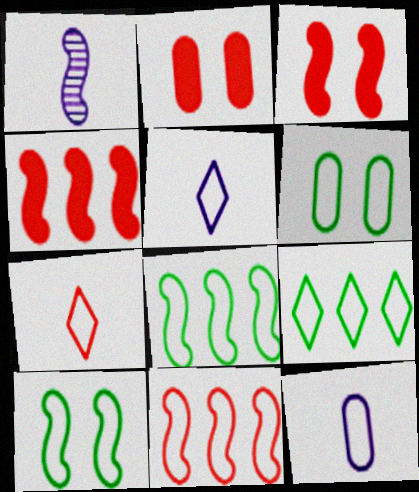[[1, 2, 9], 
[1, 3, 8], 
[1, 4, 10], 
[5, 6, 11]]